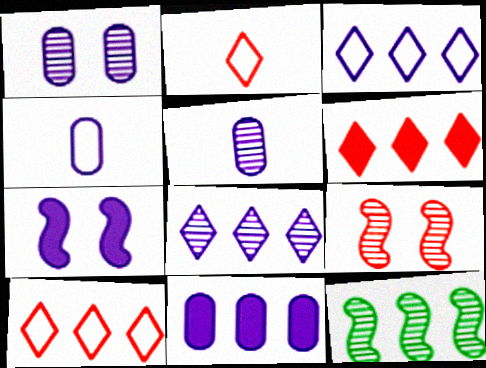[[1, 4, 11], 
[3, 5, 7], 
[4, 7, 8], 
[10, 11, 12]]